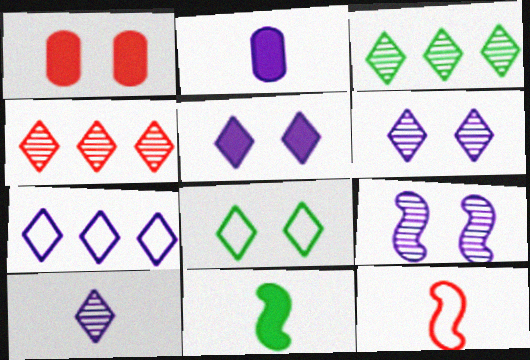[[1, 4, 12], 
[1, 8, 9], 
[2, 7, 9], 
[5, 7, 10]]